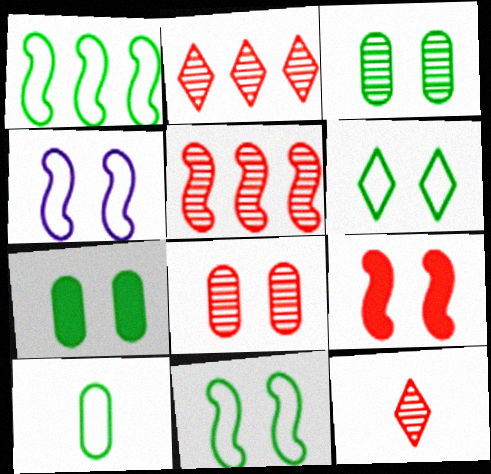[[1, 6, 10], 
[5, 8, 12]]